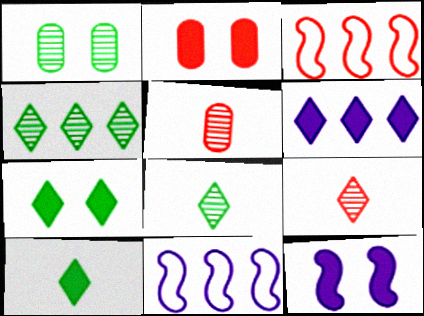[[2, 3, 9], 
[2, 7, 12], 
[2, 8, 11], 
[5, 7, 11]]